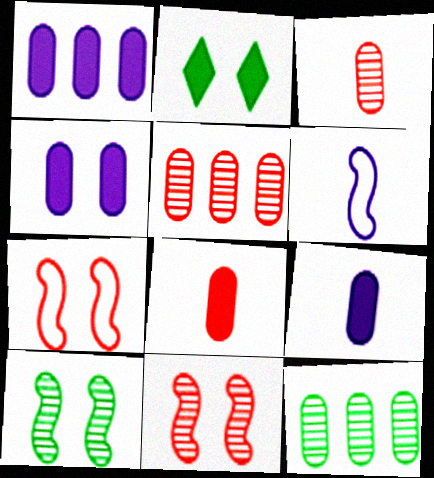[[1, 4, 9], 
[2, 5, 6]]